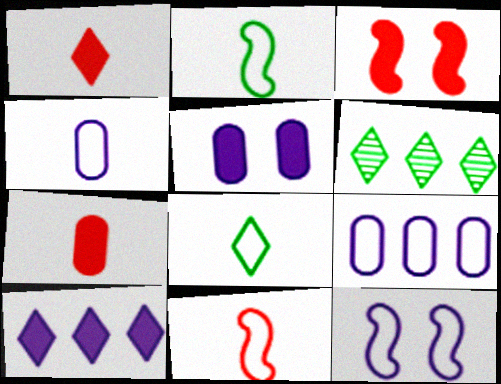[[3, 4, 6], 
[4, 8, 11], 
[5, 6, 11], 
[6, 7, 12]]